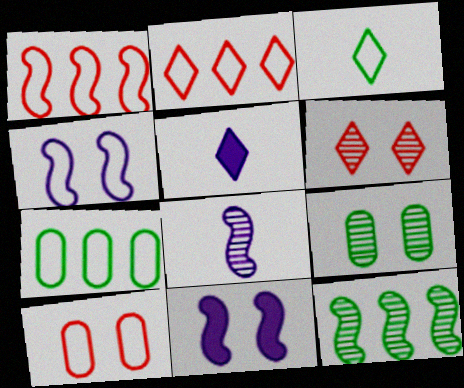[[1, 5, 9], 
[5, 10, 12]]